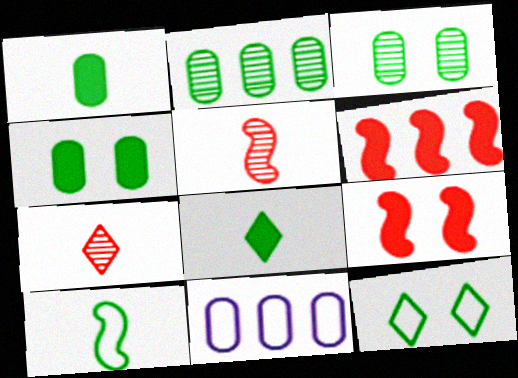[]